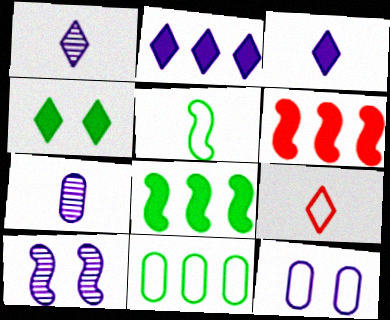[[5, 6, 10]]